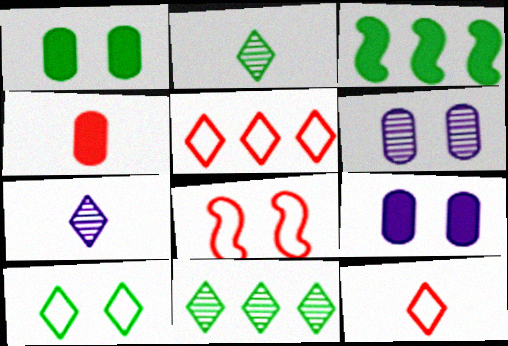[[3, 6, 12]]